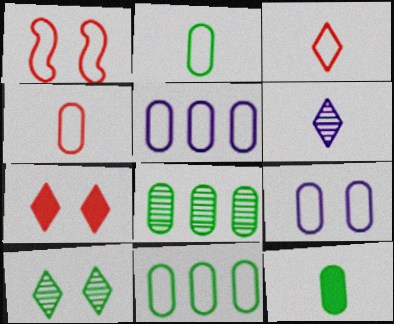[[4, 9, 11]]